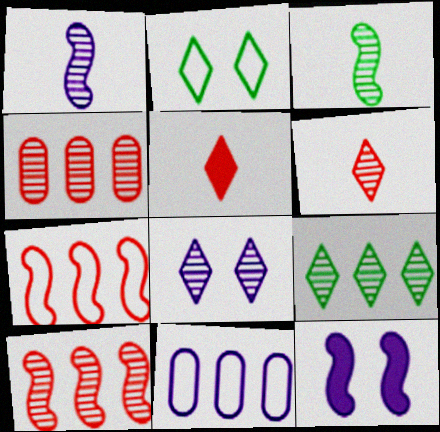[[3, 4, 8], 
[3, 7, 12], 
[6, 8, 9]]